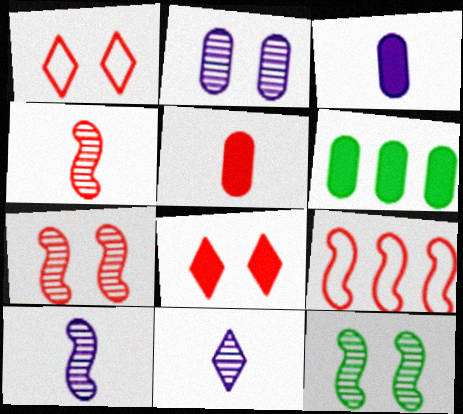[[1, 6, 10]]